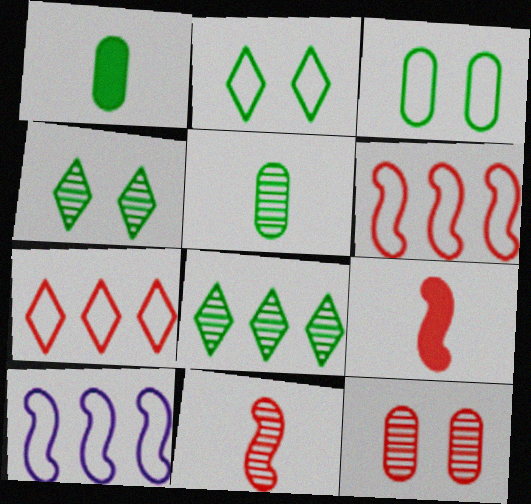[[7, 9, 12]]